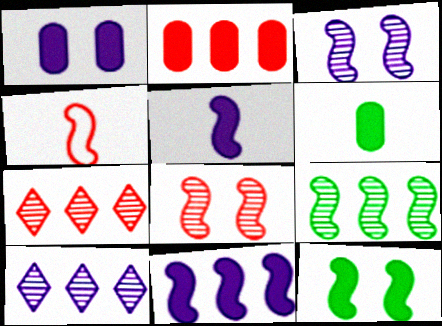[[1, 2, 6]]